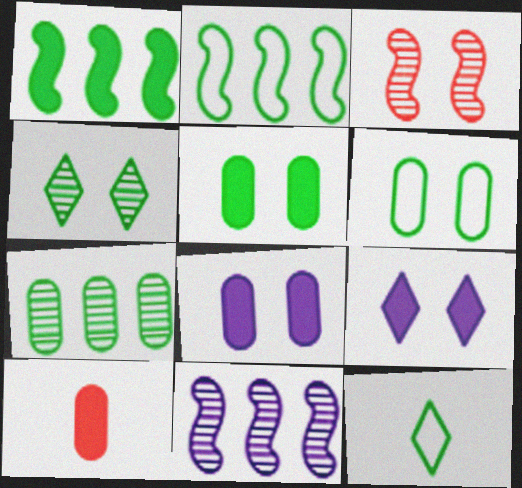[[1, 9, 10], 
[2, 6, 12], 
[3, 6, 9]]